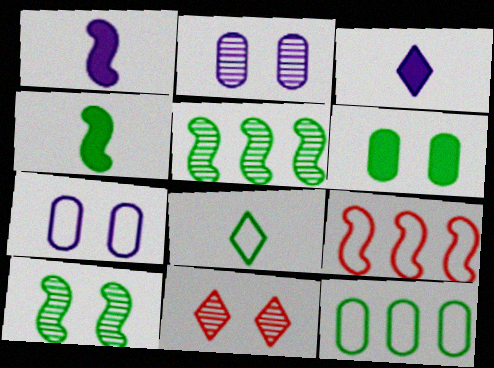[[1, 9, 10], 
[1, 11, 12], 
[2, 10, 11], 
[5, 6, 8], 
[7, 8, 9]]